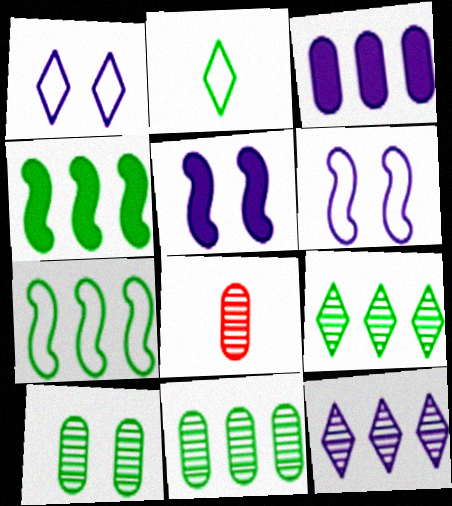[[1, 4, 8], 
[2, 4, 10]]